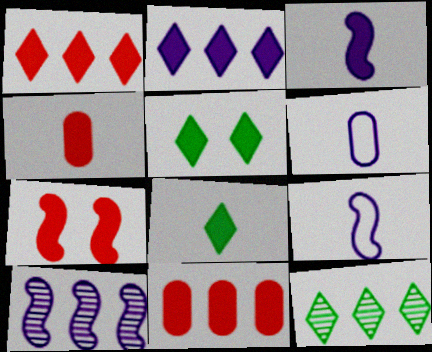[[1, 4, 7], 
[3, 4, 8], 
[3, 5, 11], 
[6, 7, 12]]